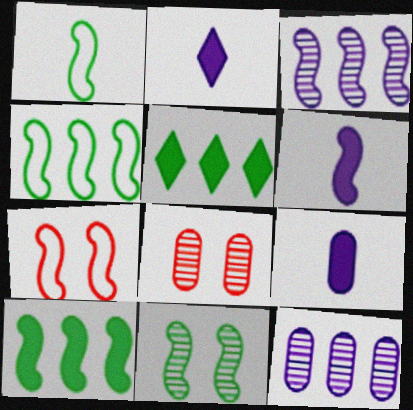[[1, 10, 11], 
[2, 4, 8], 
[2, 6, 9]]